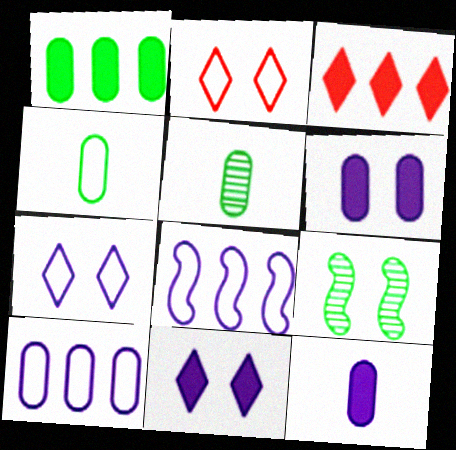[[2, 4, 8], 
[2, 6, 9]]